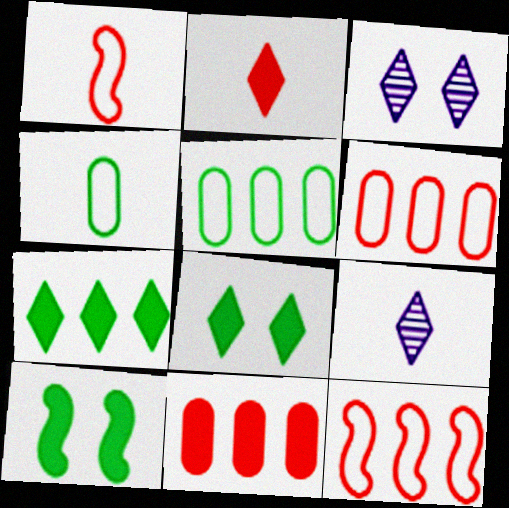[[6, 9, 10]]